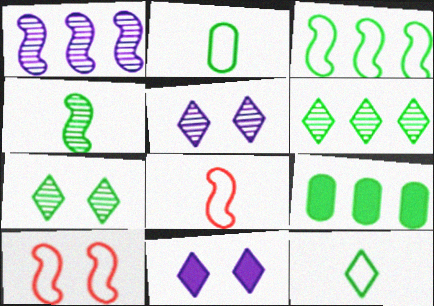[[3, 6, 9], 
[5, 8, 9]]